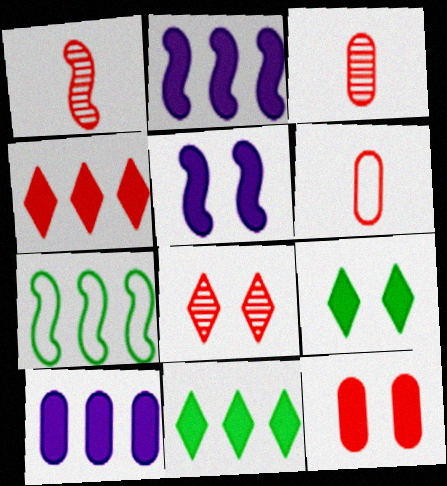[[1, 5, 7], 
[5, 9, 12]]